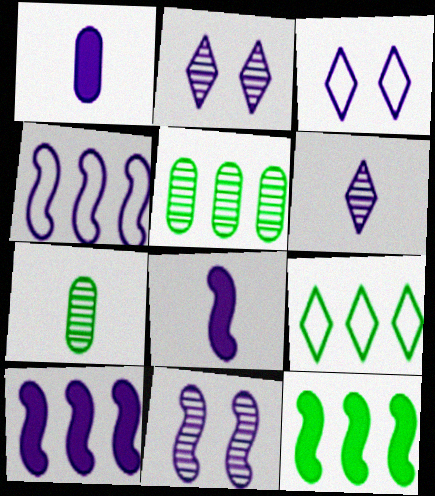[[1, 2, 4], 
[4, 8, 11], 
[5, 9, 12]]